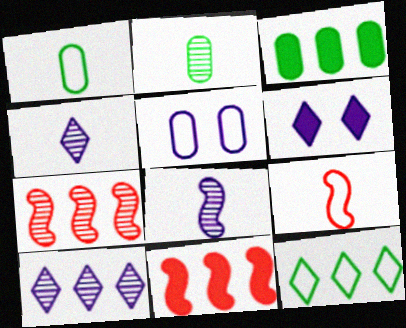[[1, 6, 7], 
[5, 9, 12]]